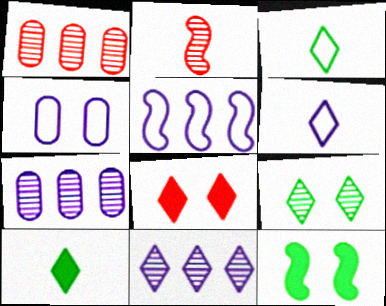[[1, 6, 12], 
[2, 5, 12], 
[2, 7, 9], 
[3, 8, 11], 
[4, 5, 6]]